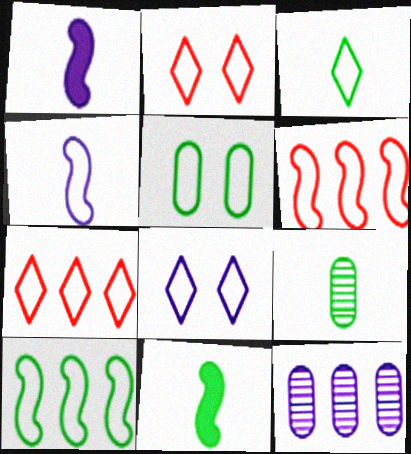[[1, 8, 12], 
[2, 11, 12], 
[3, 5, 10], 
[3, 7, 8], 
[3, 9, 11], 
[4, 5, 7]]